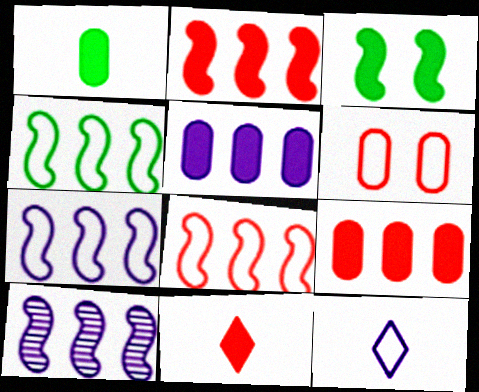[[2, 4, 10], 
[3, 5, 11], 
[4, 6, 12], 
[4, 7, 8]]